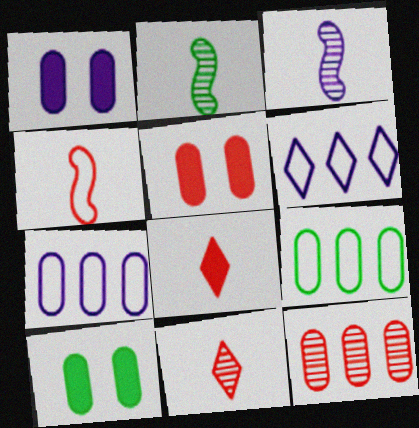[[1, 3, 6], 
[1, 5, 10], 
[2, 5, 6]]